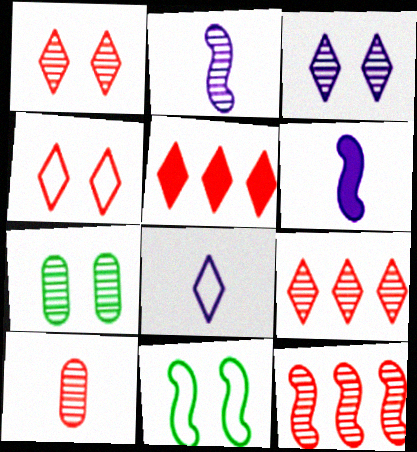[[1, 10, 12], 
[2, 7, 9], 
[6, 11, 12]]